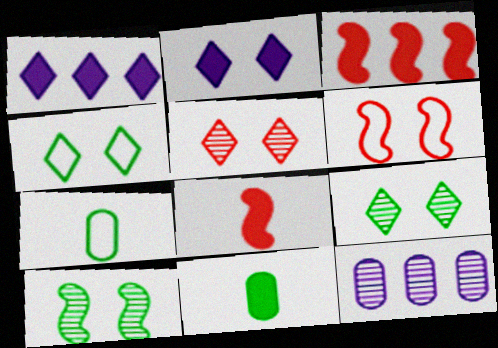[[2, 3, 11], 
[2, 4, 5], 
[4, 8, 12]]